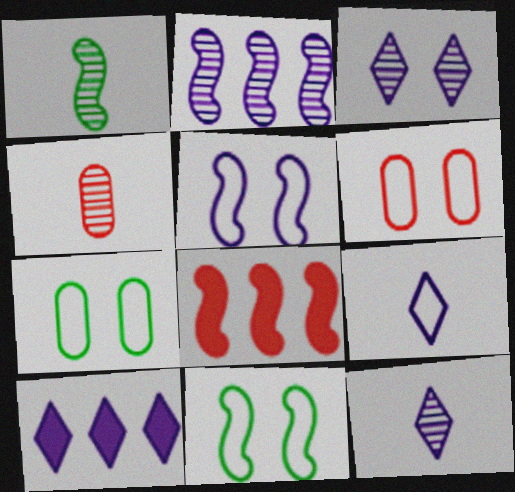[[1, 4, 12], 
[1, 5, 8], 
[1, 6, 10], 
[3, 9, 10], 
[4, 10, 11], 
[7, 8, 12]]